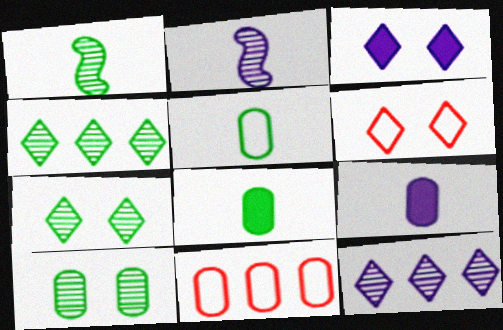[[1, 3, 11], 
[1, 4, 10], 
[3, 6, 7], 
[9, 10, 11]]